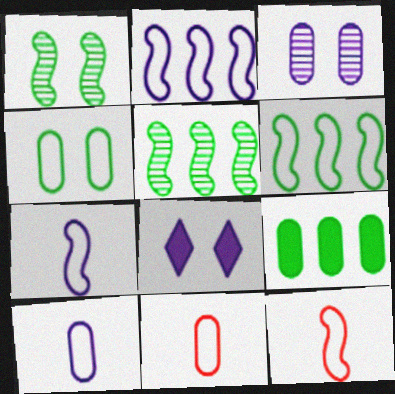[[3, 9, 11], 
[5, 8, 11]]